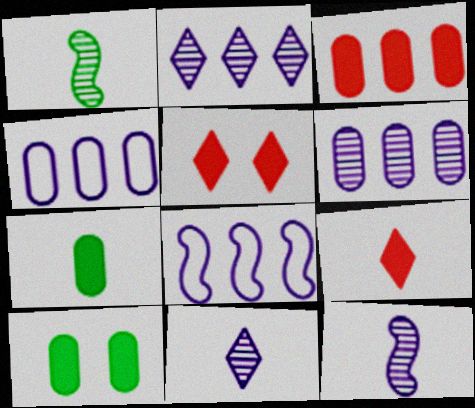[[1, 4, 5]]